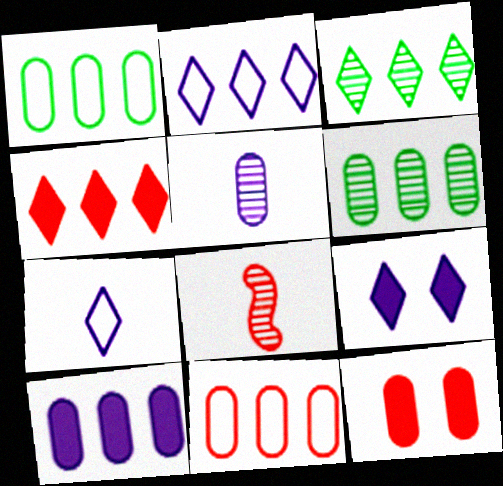[[1, 5, 12], 
[1, 8, 9], 
[2, 3, 4], 
[6, 10, 11]]